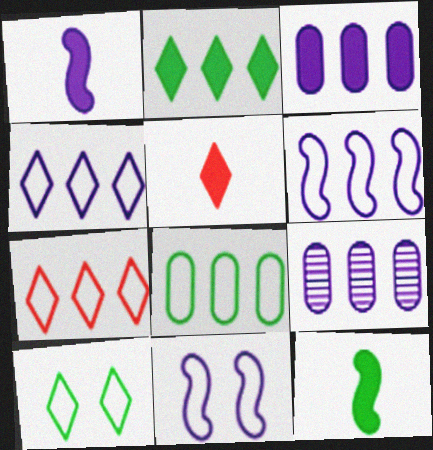[[6, 7, 8]]